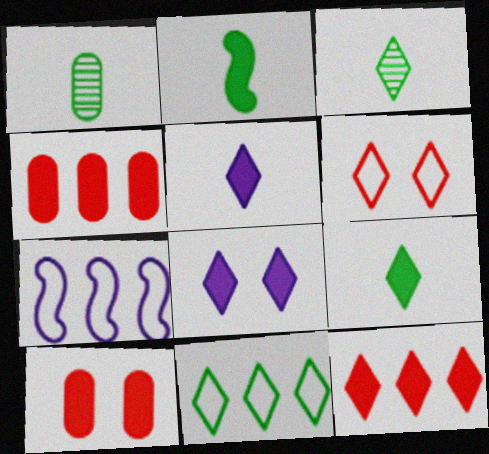[[2, 4, 8], 
[3, 7, 10], 
[8, 9, 12]]